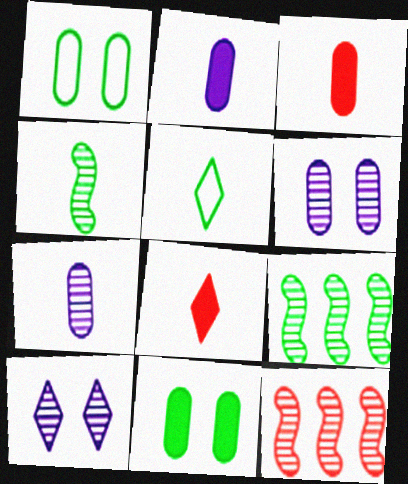[[5, 9, 11]]